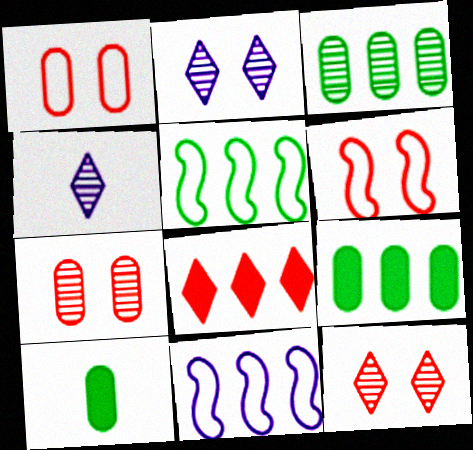[[3, 8, 11], 
[4, 6, 9], 
[10, 11, 12]]